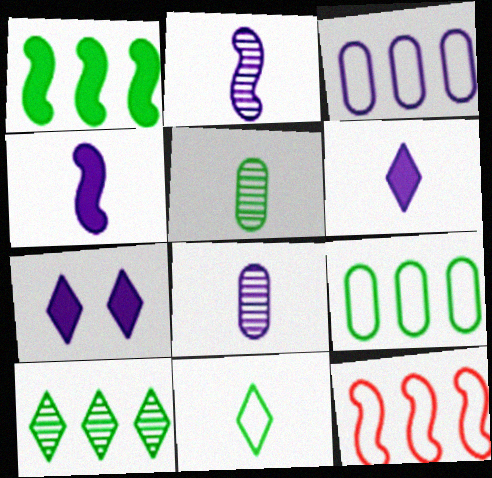[[1, 9, 10], 
[2, 3, 7], 
[5, 7, 12]]